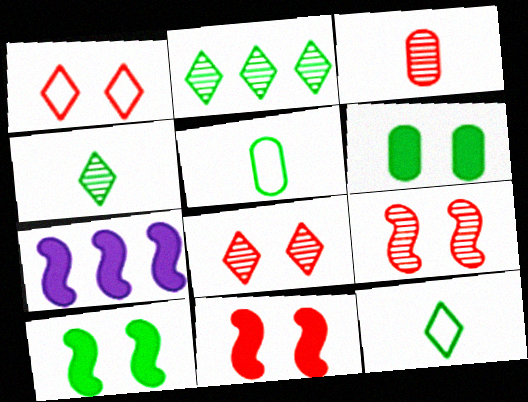[[2, 5, 10], 
[5, 7, 8]]